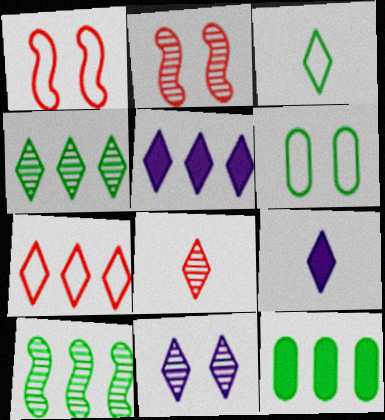[[3, 8, 9], 
[4, 5, 7], 
[4, 8, 11]]